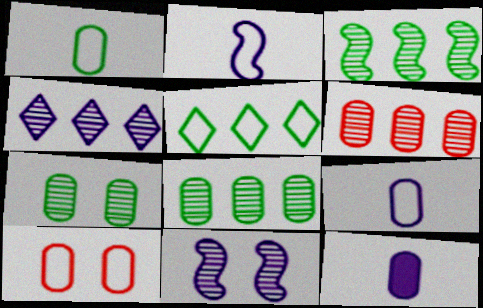[[2, 5, 10], 
[3, 4, 6], 
[8, 10, 12]]